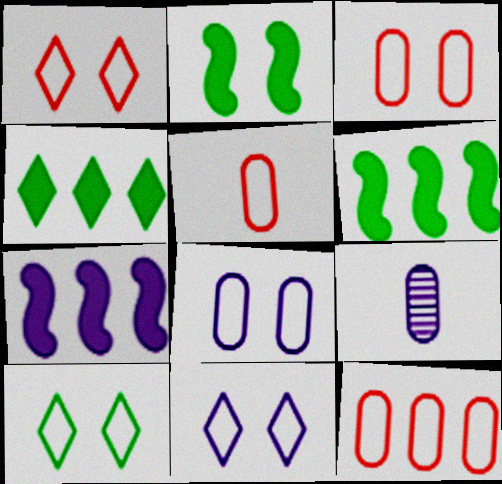[[1, 6, 9], 
[1, 10, 11], 
[3, 5, 12], 
[7, 9, 11]]